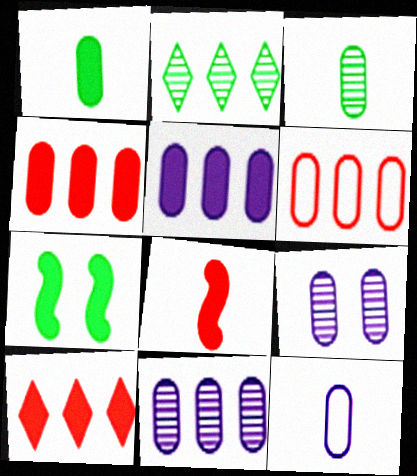[[1, 6, 9], 
[5, 9, 12]]